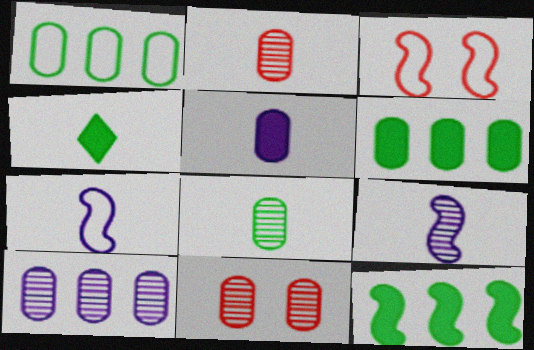[[1, 5, 11], 
[2, 4, 7], 
[3, 4, 10], 
[3, 9, 12], 
[8, 10, 11]]